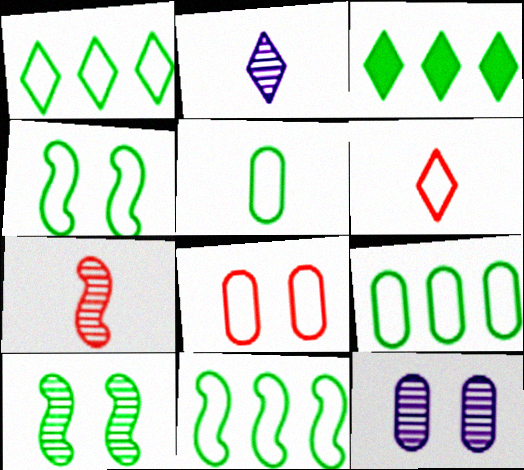[[1, 4, 5], 
[1, 9, 11], 
[3, 5, 10]]